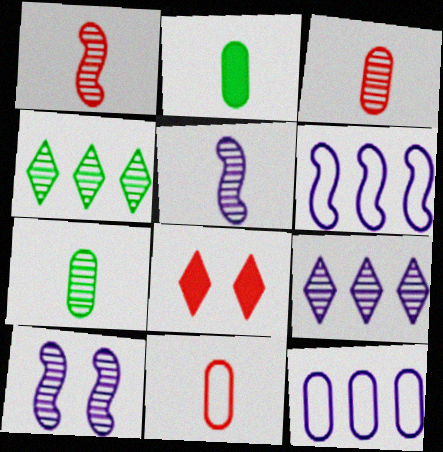[[3, 4, 10], 
[6, 7, 8]]